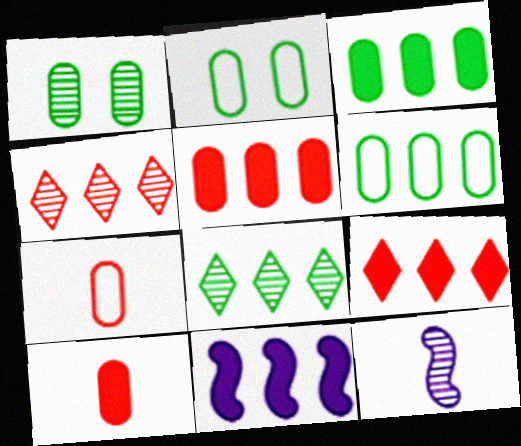[[1, 4, 12], 
[2, 9, 12], 
[3, 9, 11], 
[4, 6, 11]]